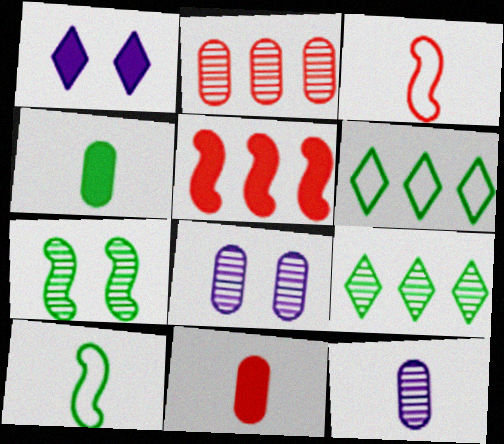[[1, 2, 10], 
[1, 4, 5], 
[4, 6, 7]]